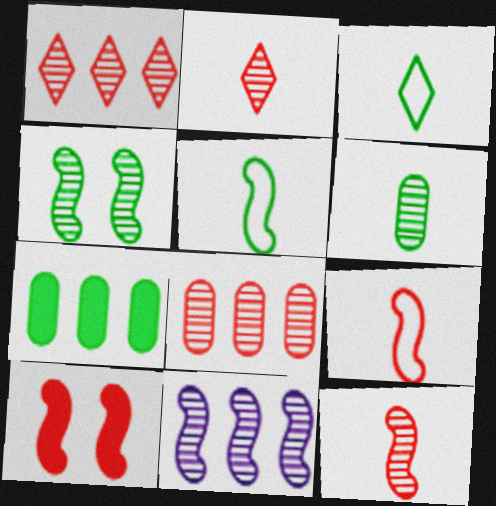[[3, 4, 7], 
[4, 11, 12], 
[5, 10, 11]]